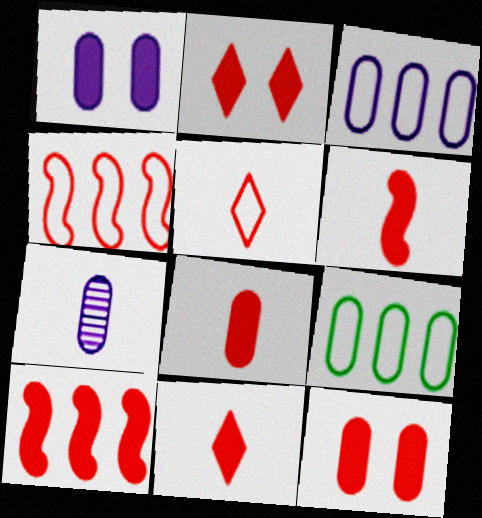[[1, 3, 7], 
[2, 8, 10], 
[6, 8, 11], 
[7, 9, 12], 
[10, 11, 12]]